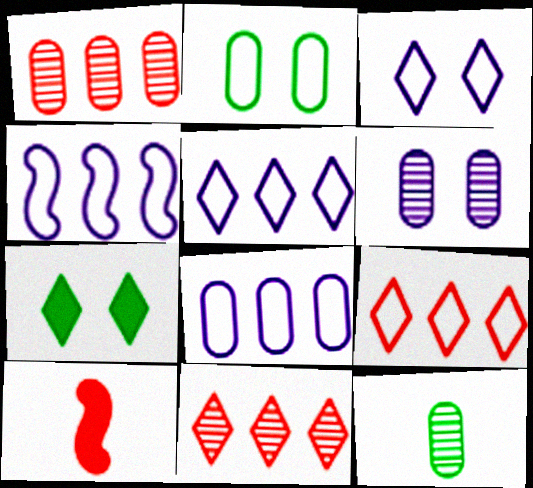[[1, 6, 12], 
[4, 5, 8]]